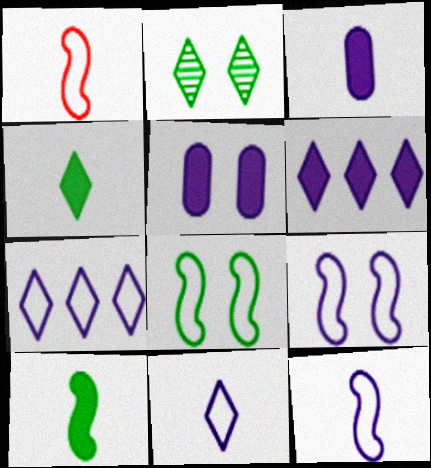[]